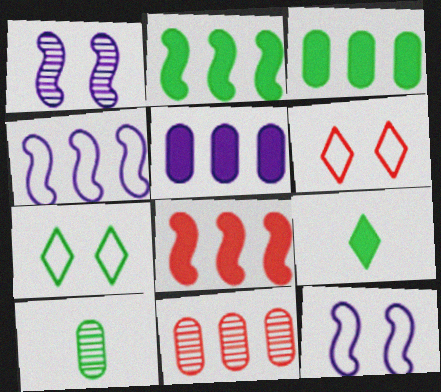[[2, 7, 10], 
[9, 11, 12]]